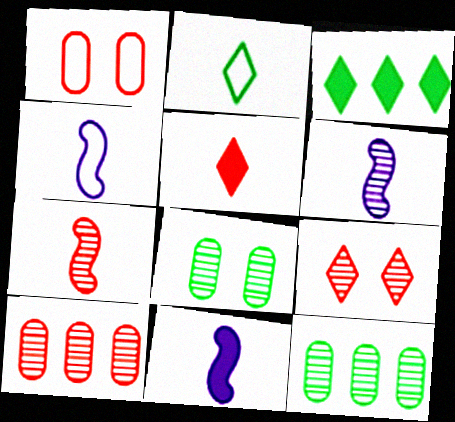[[1, 3, 6], 
[4, 6, 11], 
[6, 9, 12], 
[7, 9, 10]]